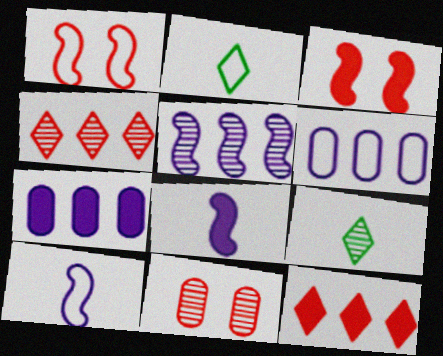[[1, 2, 6], 
[1, 7, 9], 
[3, 6, 9], 
[5, 9, 11]]